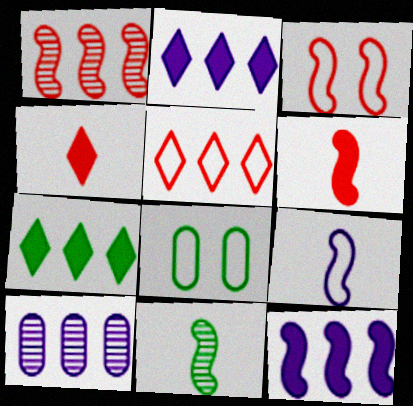[[1, 3, 6], 
[3, 11, 12], 
[5, 8, 9], 
[6, 9, 11], 
[7, 8, 11]]